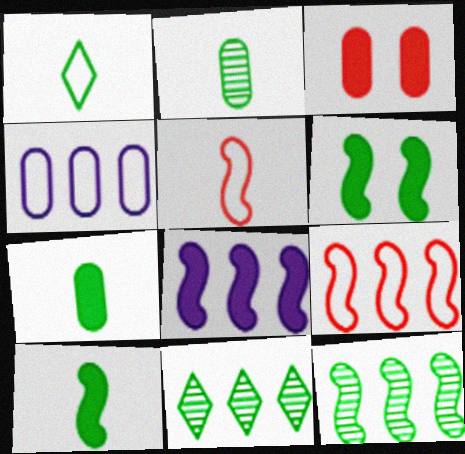[[1, 2, 10], 
[2, 3, 4], 
[8, 9, 12]]